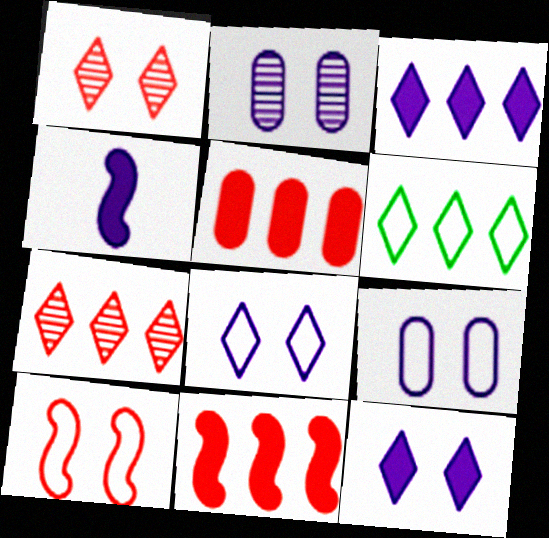[[3, 6, 7]]